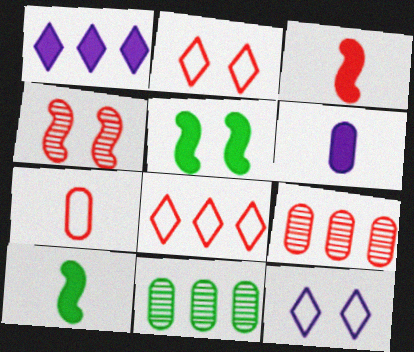[[2, 3, 9], 
[3, 11, 12], 
[9, 10, 12]]